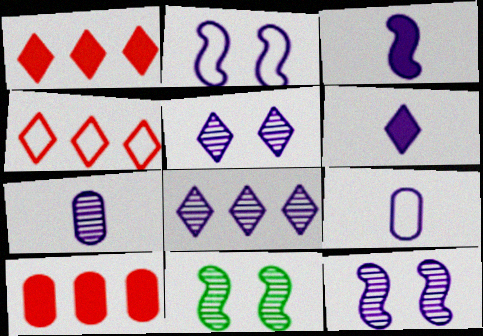[[1, 9, 11], 
[7, 8, 12]]